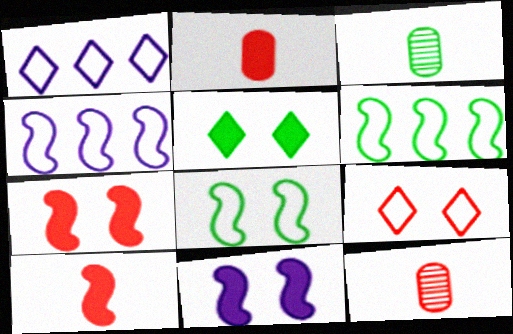[[1, 3, 7], 
[3, 5, 6], 
[4, 5, 12]]